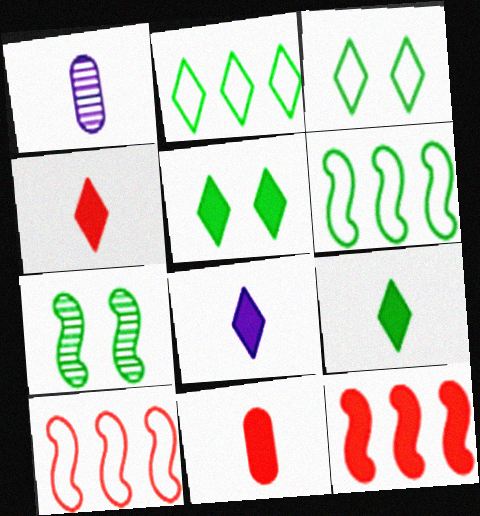[[1, 3, 12], 
[1, 5, 10], 
[4, 8, 9]]